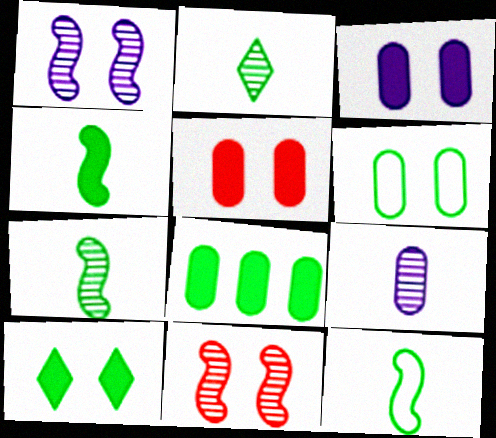[[4, 7, 12], 
[4, 8, 10]]